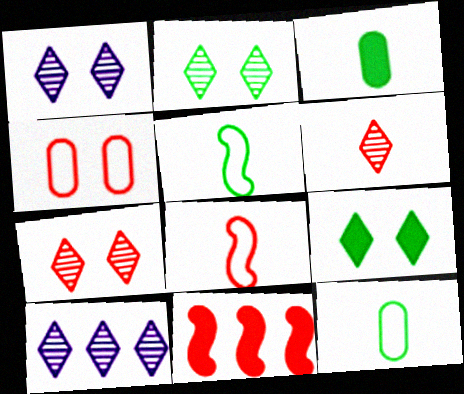[[1, 2, 7], 
[1, 11, 12], 
[2, 6, 10], 
[4, 6, 11]]